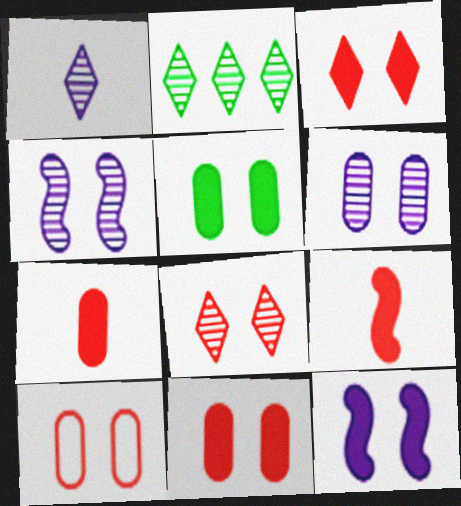[[1, 2, 8], 
[3, 5, 12], 
[5, 6, 10]]